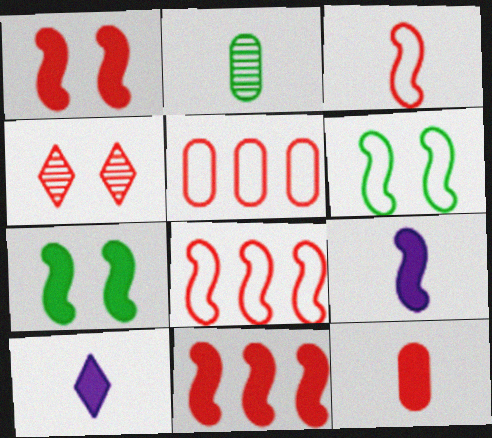[[2, 3, 10], 
[4, 8, 12], 
[7, 9, 11]]